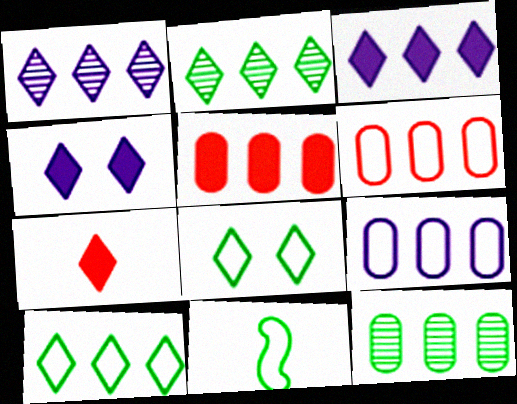[[1, 7, 8], 
[5, 9, 12]]